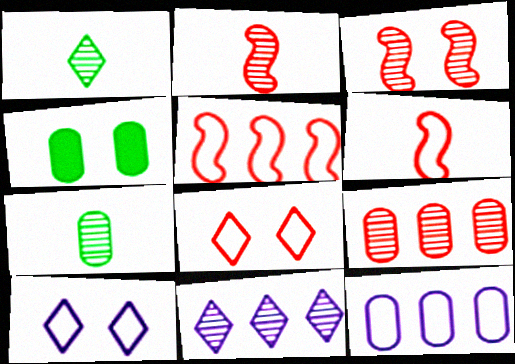[[3, 4, 10], 
[3, 7, 11], 
[4, 6, 11]]